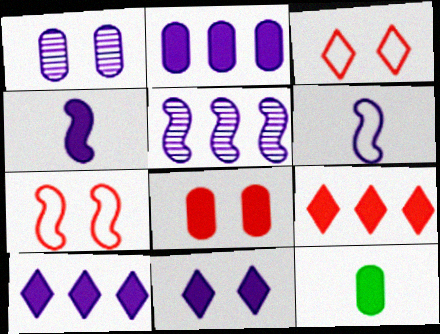[[1, 6, 10], 
[2, 4, 11], 
[2, 8, 12], 
[3, 5, 12]]